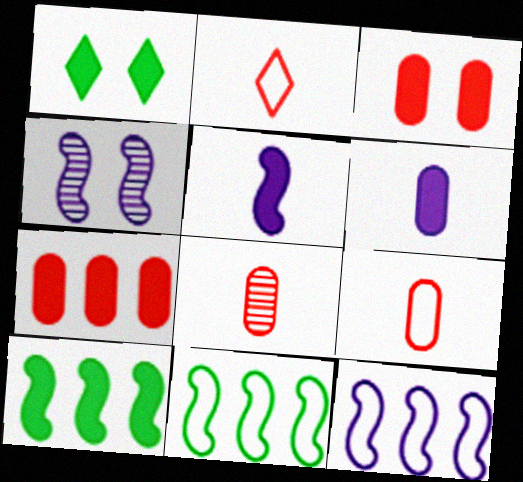[[1, 5, 7], 
[1, 8, 12], 
[4, 5, 12]]